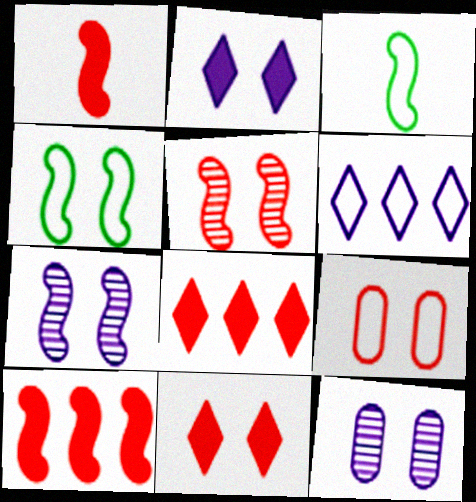[[3, 6, 9], 
[3, 7, 10], 
[3, 8, 12], 
[4, 11, 12], 
[5, 9, 11]]